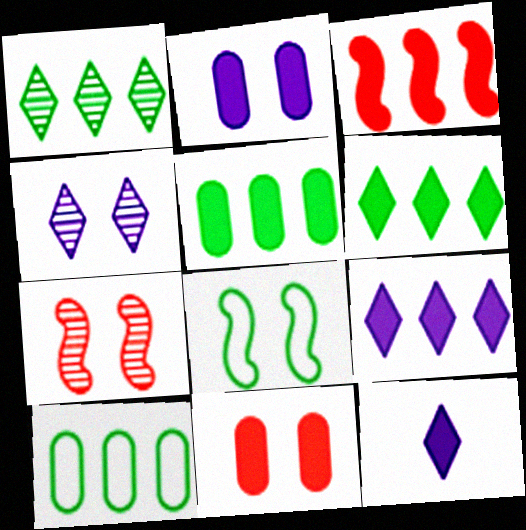[[3, 5, 9], 
[4, 8, 11], 
[7, 10, 12]]